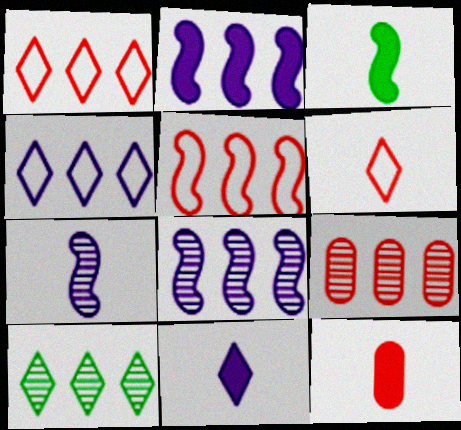[[3, 11, 12], 
[8, 9, 10]]